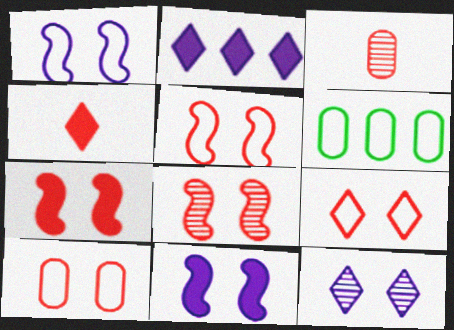[[5, 7, 8], 
[5, 9, 10]]